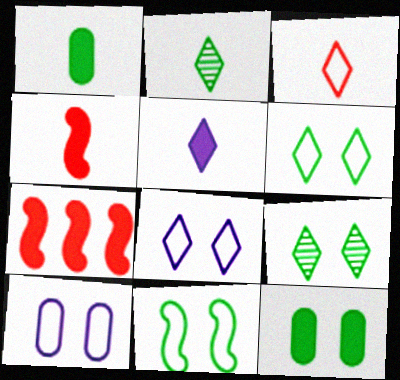[[1, 4, 5], 
[2, 3, 5], 
[2, 7, 10], 
[5, 7, 12], 
[9, 11, 12]]